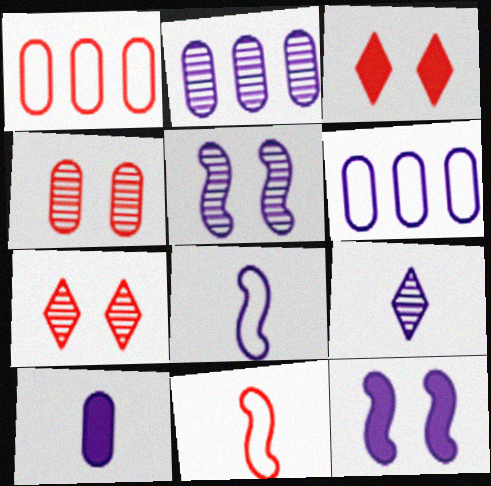[[2, 5, 9], 
[6, 9, 12], 
[8, 9, 10]]